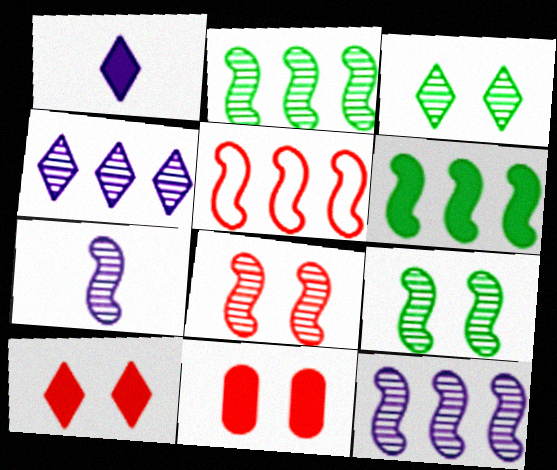[[1, 6, 11], 
[2, 7, 8], 
[5, 6, 12]]